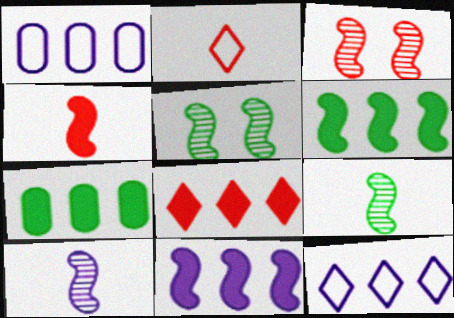[[7, 8, 11]]